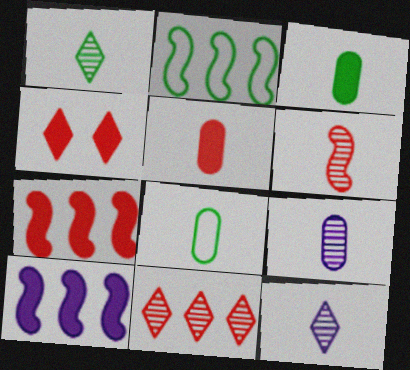[[1, 6, 9], 
[2, 4, 9], 
[3, 4, 10], 
[4, 5, 7], 
[5, 8, 9]]